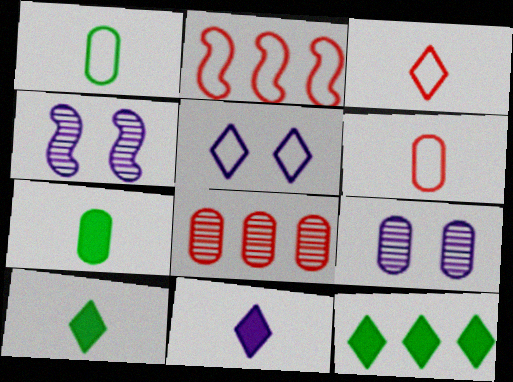[[1, 2, 5], 
[2, 9, 10], 
[4, 6, 12]]